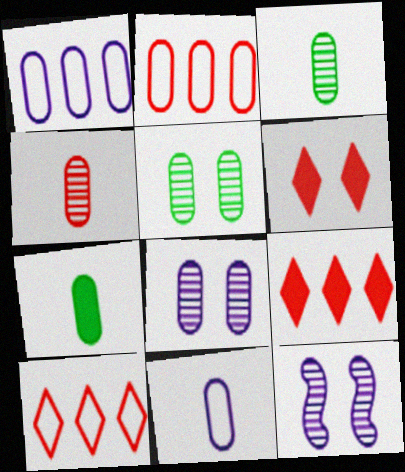[[2, 7, 8], 
[4, 7, 11], 
[7, 10, 12]]